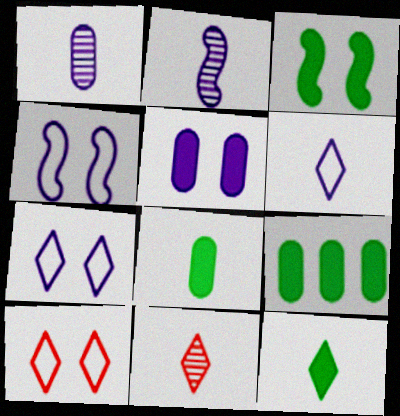[[2, 9, 10], 
[3, 9, 12], 
[4, 9, 11], 
[6, 11, 12]]